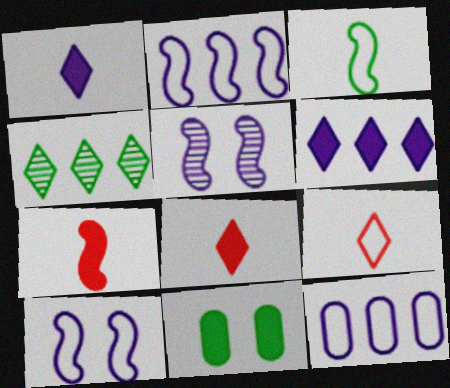[[1, 5, 12], 
[3, 4, 11], 
[6, 7, 11]]